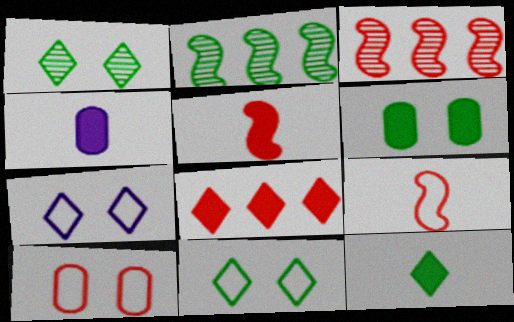[[3, 4, 11], 
[4, 5, 12]]